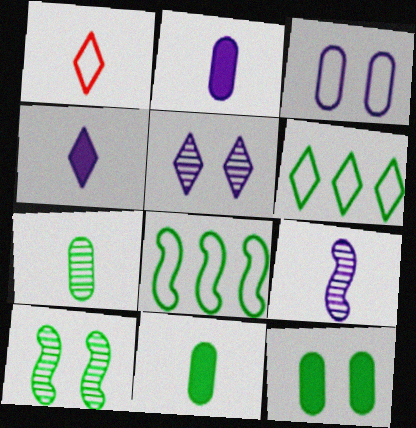[[1, 3, 8], 
[1, 9, 11], 
[6, 10, 11]]